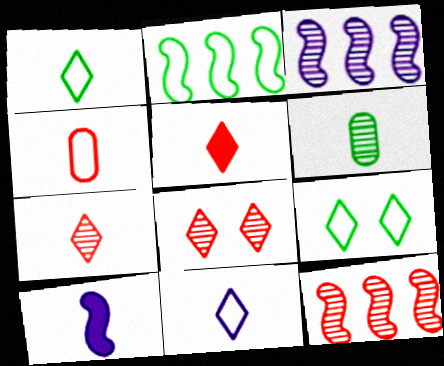[[3, 6, 8]]